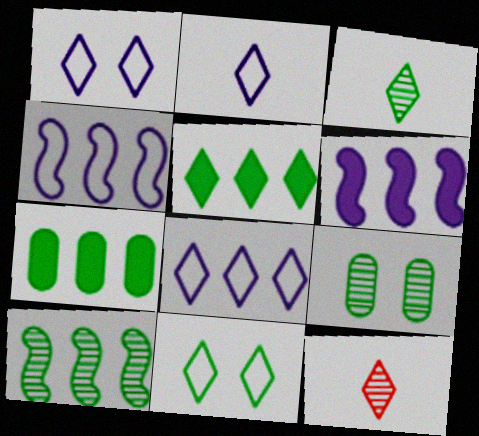[[1, 2, 8], 
[1, 5, 12], 
[3, 5, 11], 
[3, 9, 10]]